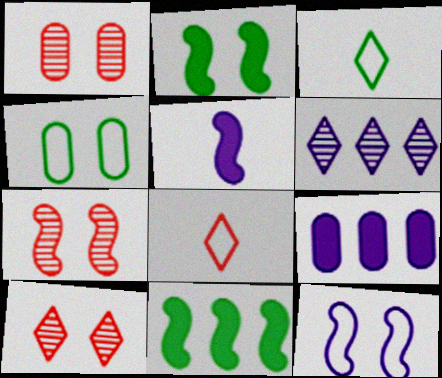[[1, 7, 10], 
[2, 7, 12], 
[3, 7, 9]]